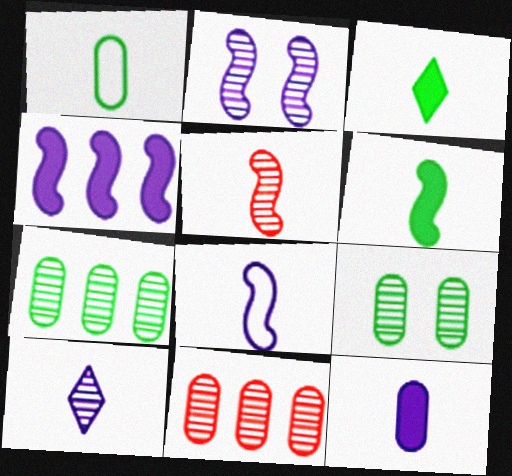[[2, 4, 8], 
[5, 6, 8], 
[8, 10, 12]]